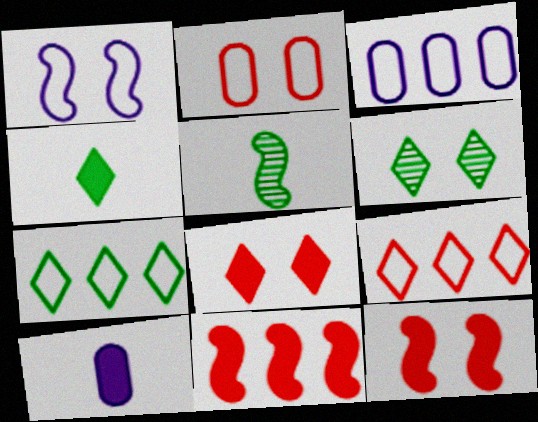[[1, 5, 11], 
[3, 5, 8], 
[4, 6, 7]]